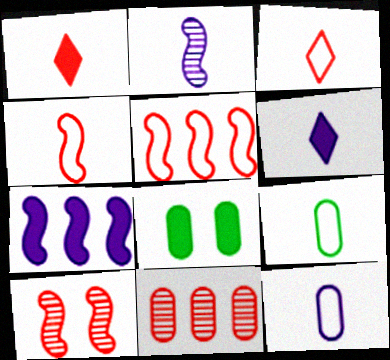[[1, 2, 9], 
[1, 7, 8], 
[2, 6, 12], 
[8, 11, 12]]